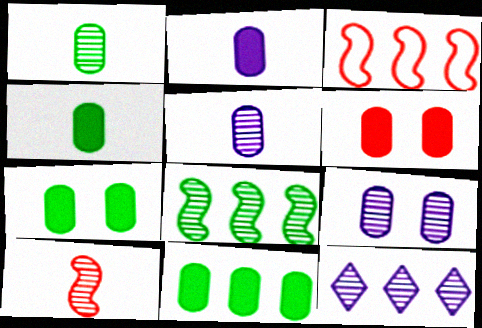[[2, 6, 11], 
[3, 11, 12], 
[4, 7, 11]]